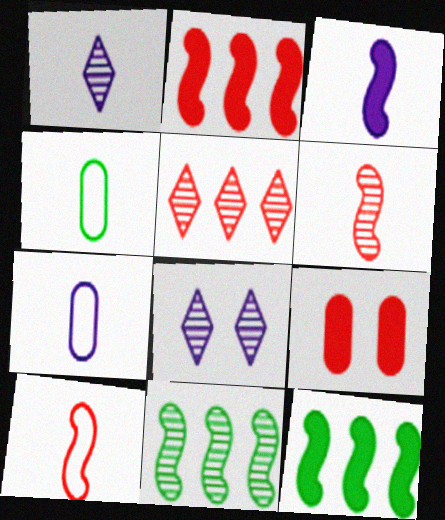[[1, 3, 7], 
[2, 4, 8], 
[5, 9, 10]]